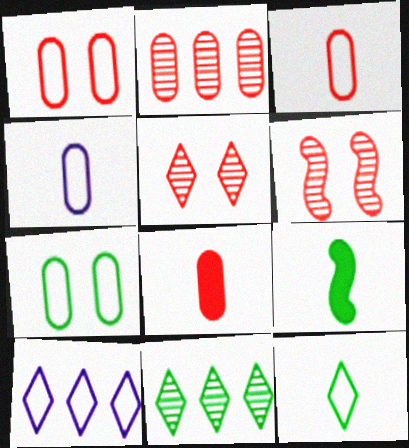[[1, 2, 8], 
[7, 9, 11]]